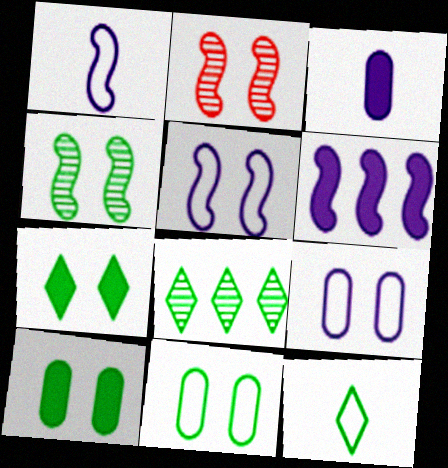[[2, 7, 9], 
[4, 7, 11], 
[7, 8, 12]]